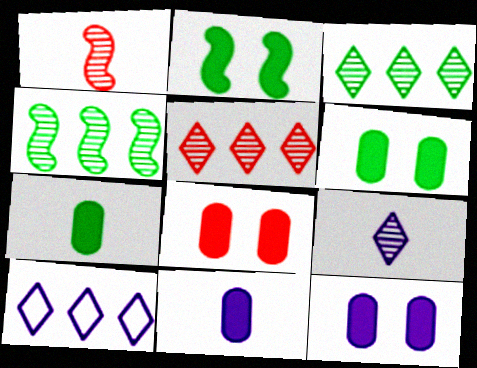[[1, 6, 10], 
[6, 8, 12]]